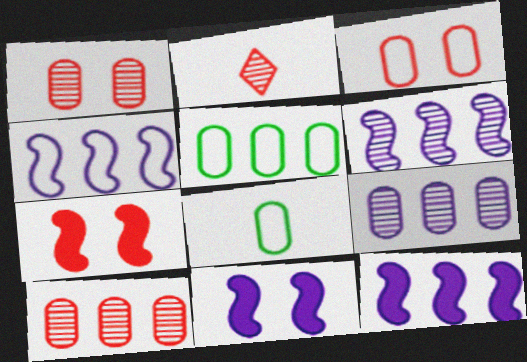[[2, 5, 11], 
[4, 6, 12]]